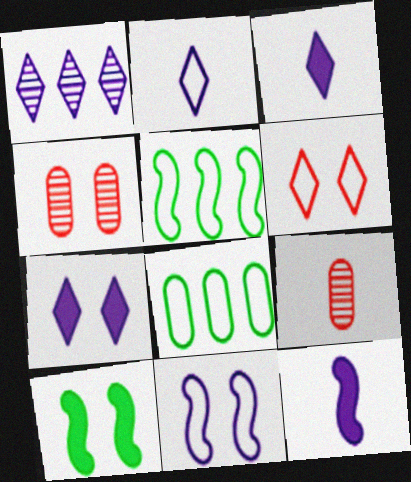[[1, 2, 7], 
[3, 4, 5], 
[5, 7, 9]]